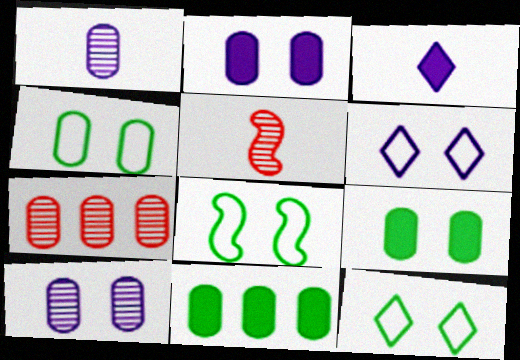[[3, 7, 8], 
[4, 8, 12], 
[5, 6, 11]]